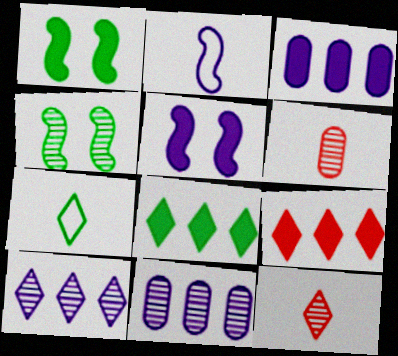[[4, 6, 10], 
[4, 11, 12]]